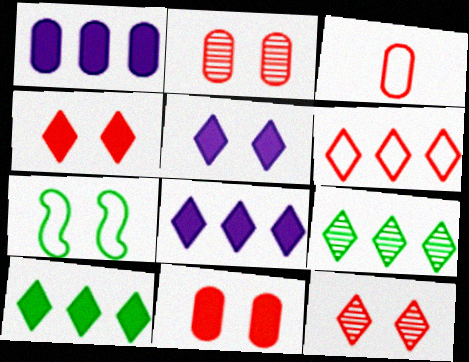[[2, 5, 7], 
[6, 8, 9]]